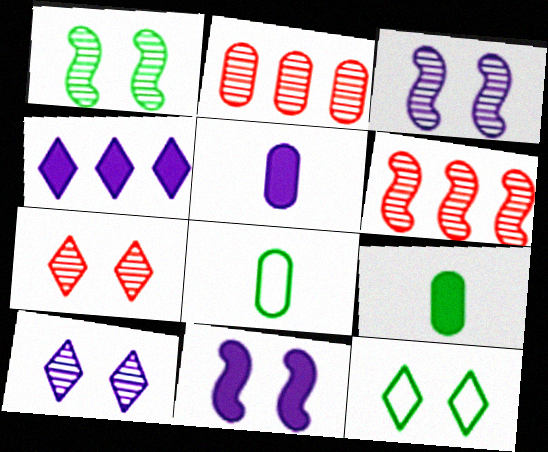[[4, 5, 11], 
[5, 6, 12]]